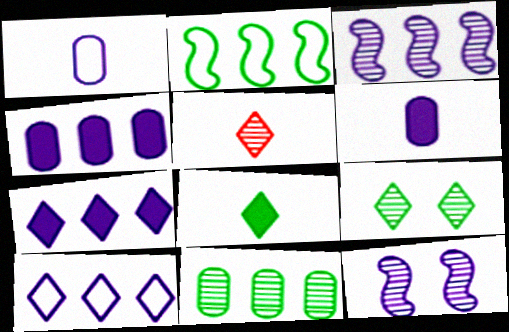[[1, 7, 12], 
[3, 4, 10], 
[5, 11, 12], 
[6, 10, 12]]